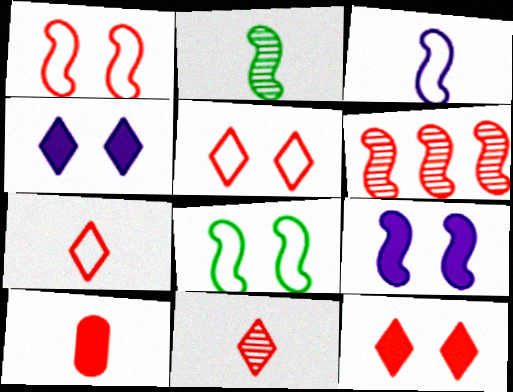[[5, 6, 10]]